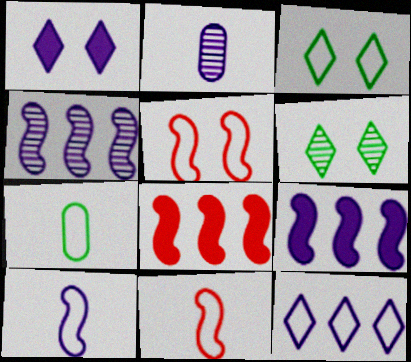[[2, 3, 8], 
[5, 7, 12]]